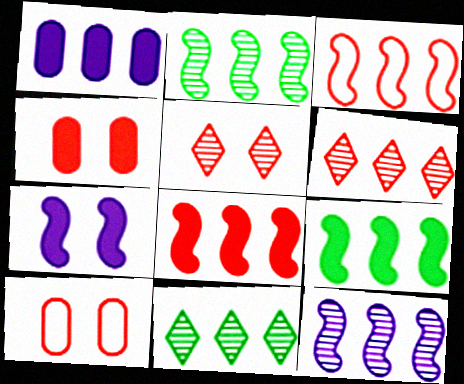[[1, 3, 11], 
[3, 9, 12]]